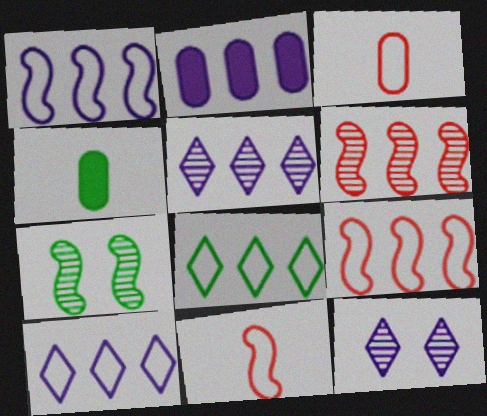[[1, 2, 5], 
[2, 6, 8], 
[4, 7, 8], 
[4, 9, 12]]